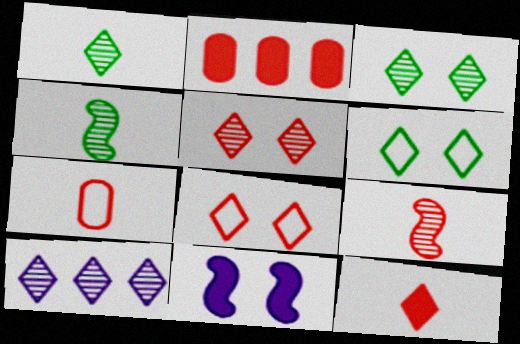[[1, 5, 10], 
[2, 8, 9], 
[6, 10, 12], 
[7, 9, 12]]